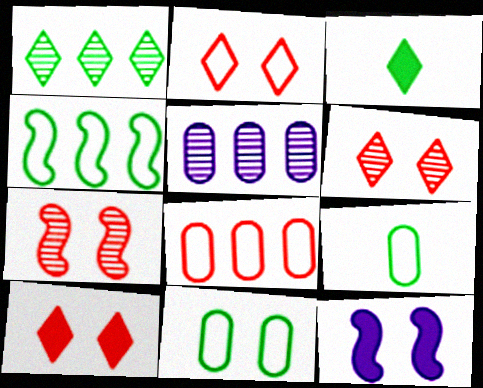[[2, 6, 10], 
[6, 11, 12]]